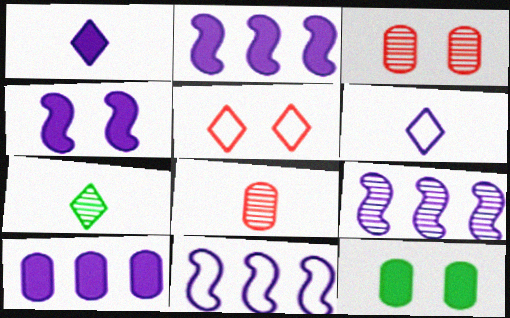[[1, 4, 10], 
[2, 9, 11], 
[3, 7, 9]]